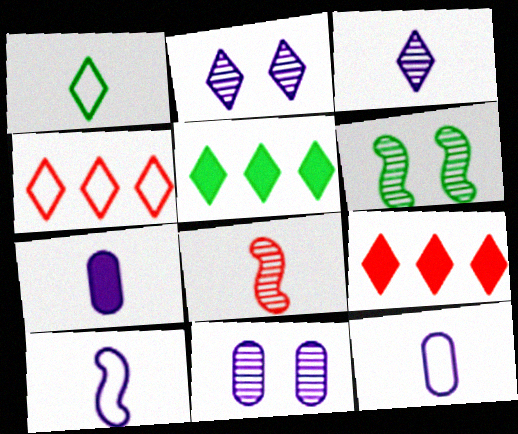[[1, 2, 9], 
[1, 7, 8], 
[3, 7, 10], 
[4, 6, 7], 
[6, 9, 12]]